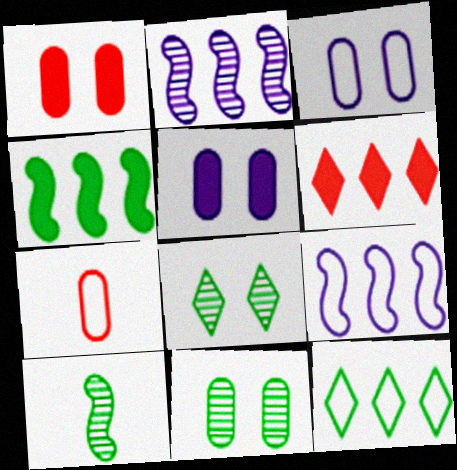[[1, 3, 11], 
[3, 6, 10]]